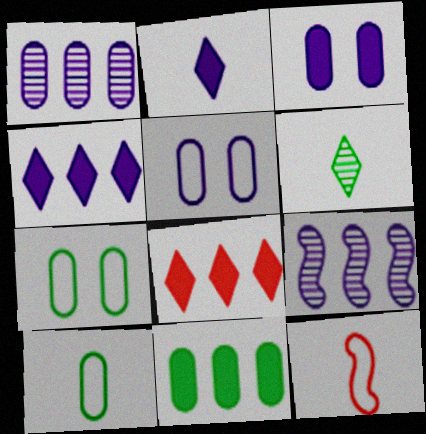[[2, 5, 9]]